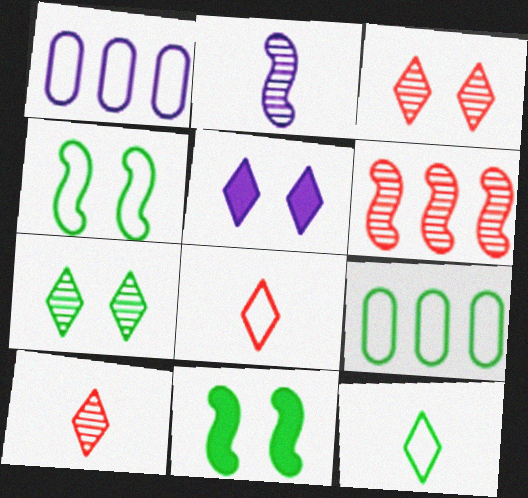[[1, 2, 5], 
[1, 4, 8], 
[1, 10, 11], 
[4, 9, 12]]